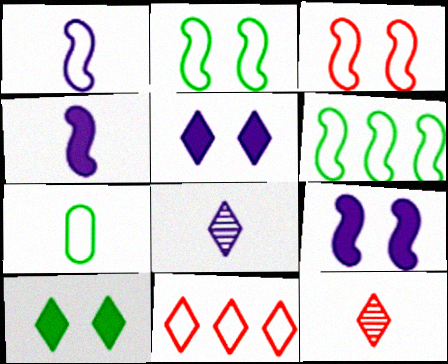[[1, 3, 6], 
[4, 7, 12], 
[8, 10, 11]]